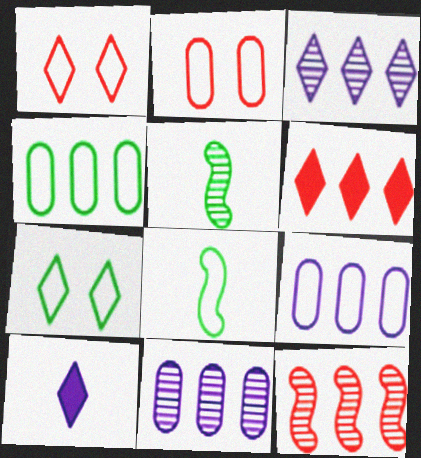[[1, 8, 9], 
[4, 7, 8]]